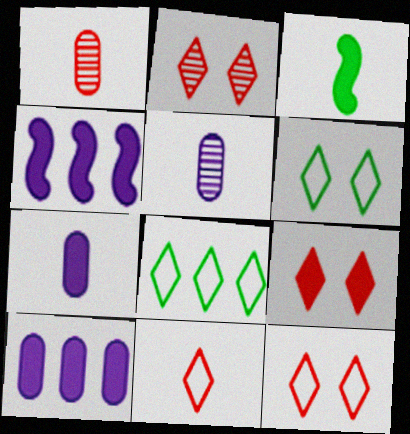[[1, 4, 6], 
[2, 9, 12], 
[3, 5, 11], 
[3, 9, 10]]